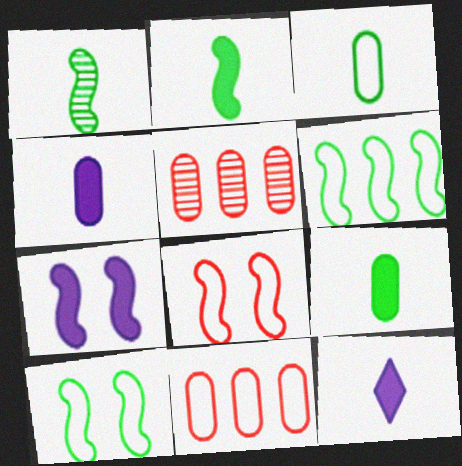[[5, 10, 12]]